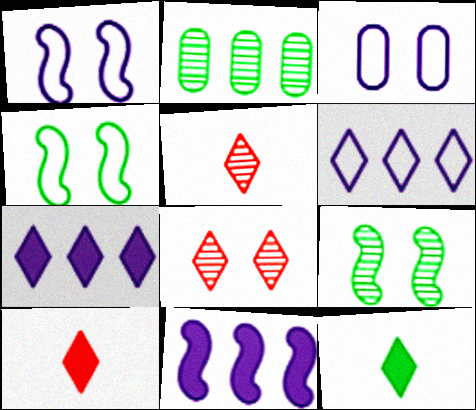[[1, 2, 10], 
[2, 4, 12], 
[6, 8, 12]]